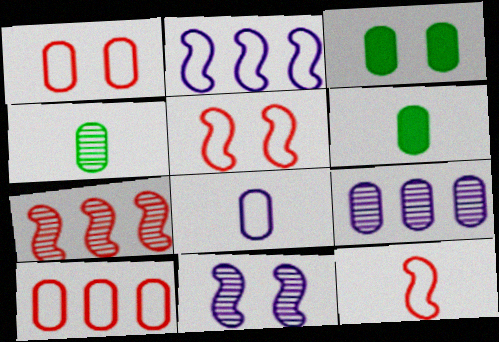[[1, 6, 9]]